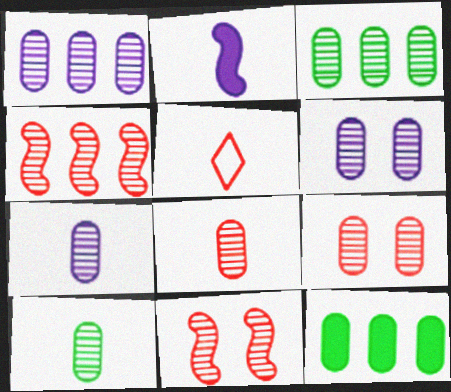[[1, 6, 7], 
[1, 9, 10], 
[2, 5, 10], 
[3, 6, 8], 
[3, 7, 9], 
[7, 8, 10]]